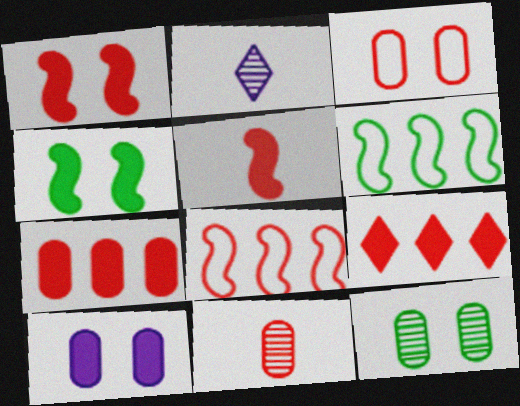[[3, 7, 11], 
[3, 10, 12]]